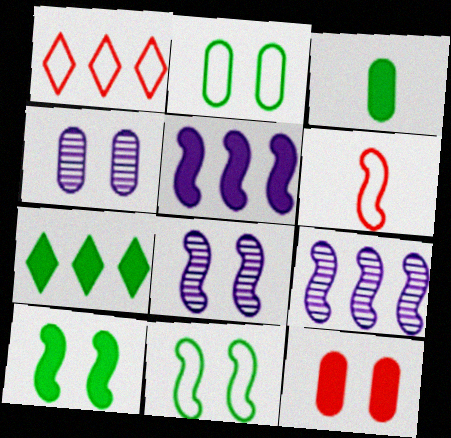[[1, 3, 8], 
[2, 4, 12], 
[3, 7, 10], 
[4, 6, 7], 
[6, 9, 10]]